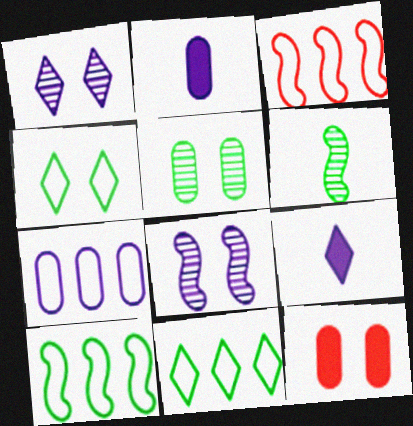[[3, 5, 9], 
[3, 7, 11], 
[4, 8, 12], 
[7, 8, 9]]